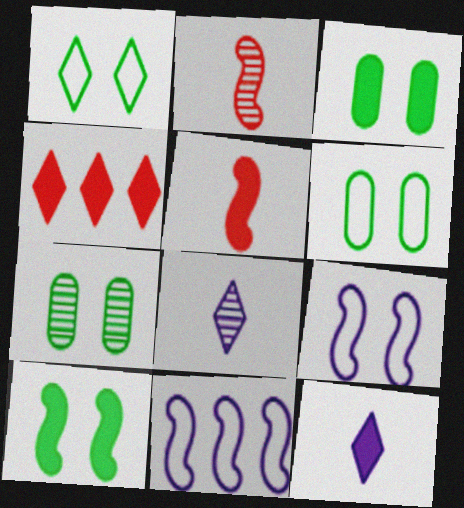[[1, 4, 8], 
[1, 7, 10], 
[2, 10, 11], 
[3, 6, 7]]